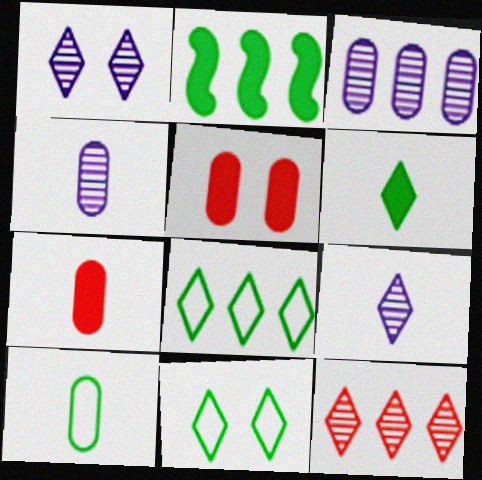[[3, 5, 10], 
[4, 7, 10]]